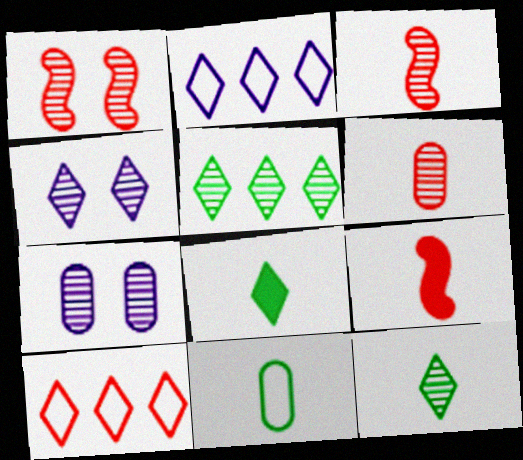[[3, 5, 7], 
[4, 8, 10]]